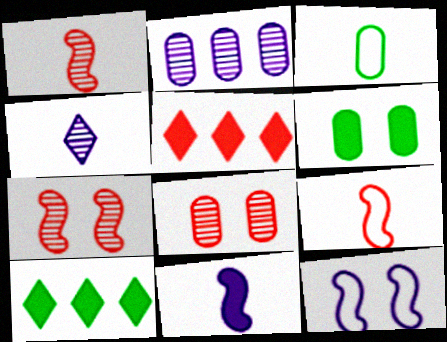[[5, 6, 11], 
[5, 8, 9]]